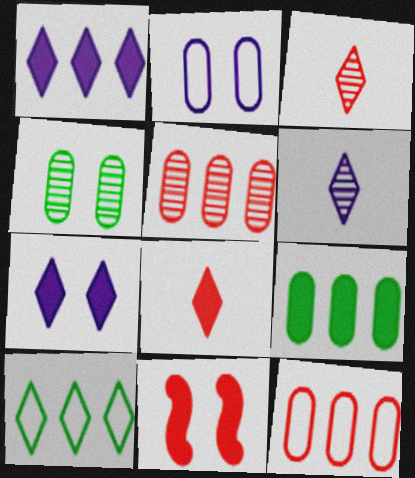[[3, 7, 10], 
[3, 11, 12]]